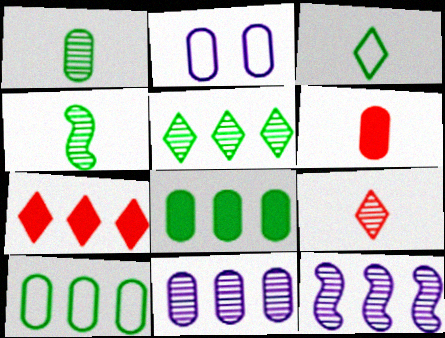[[2, 4, 7], 
[7, 10, 12]]